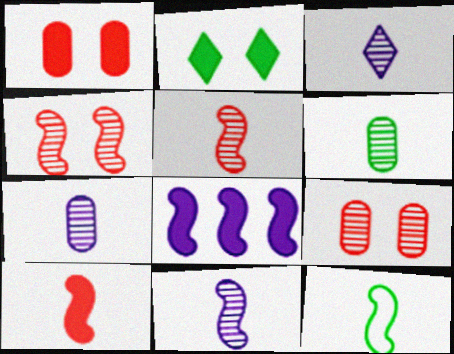[[3, 5, 6], 
[3, 7, 11], 
[4, 8, 12], 
[10, 11, 12]]